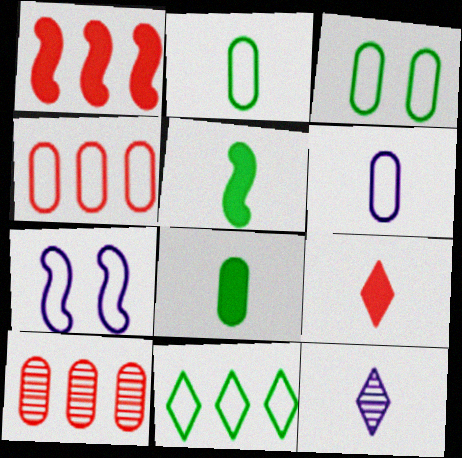[[1, 3, 12], 
[3, 4, 6]]